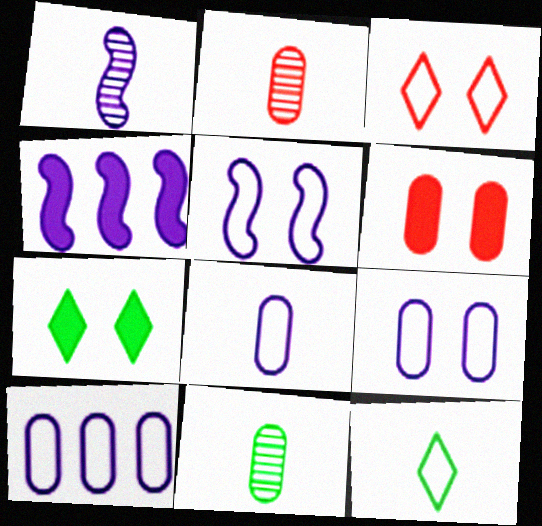[[1, 4, 5], 
[3, 4, 11], 
[6, 10, 11], 
[8, 9, 10]]